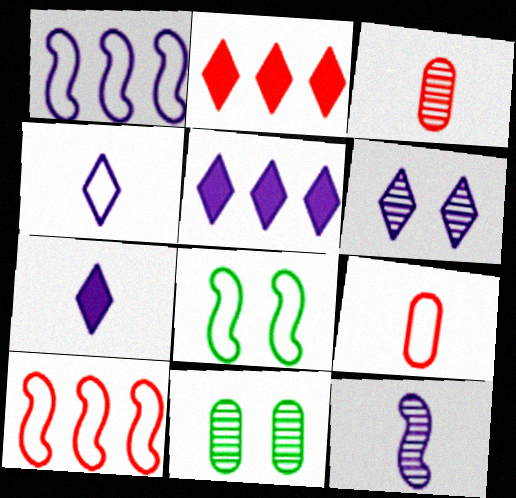[[3, 5, 8], 
[4, 5, 6], 
[7, 10, 11]]